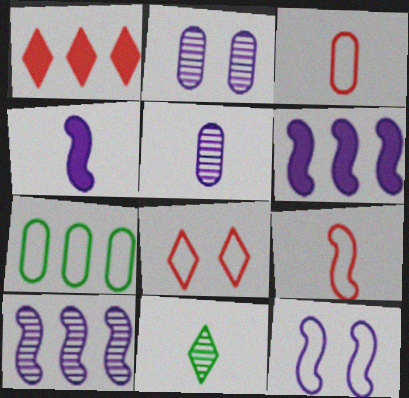[[1, 7, 10], 
[3, 4, 11], 
[4, 10, 12]]